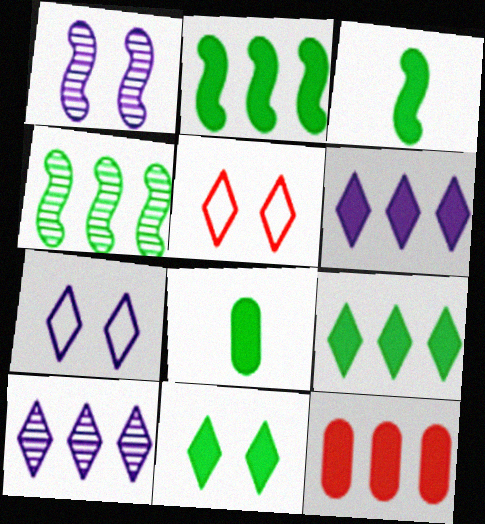[[2, 6, 12], 
[2, 8, 11]]